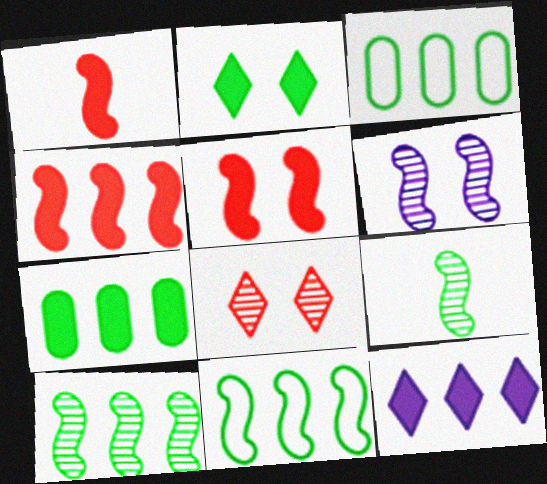[[1, 4, 5], 
[1, 6, 11], 
[2, 3, 9], 
[4, 7, 12]]